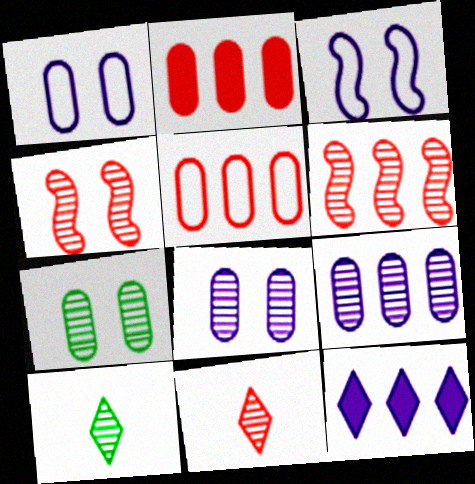[[2, 3, 10], 
[4, 9, 10], 
[6, 8, 10]]